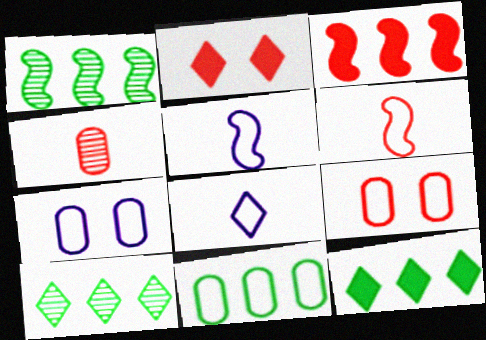[[1, 11, 12], 
[2, 8, 10]]